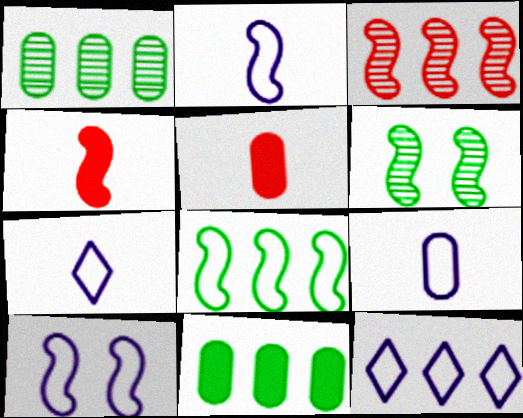[[2, 7, 9], 
[3, 11, 12], 
[5, 6, 12], 
[9, 10, 12]]